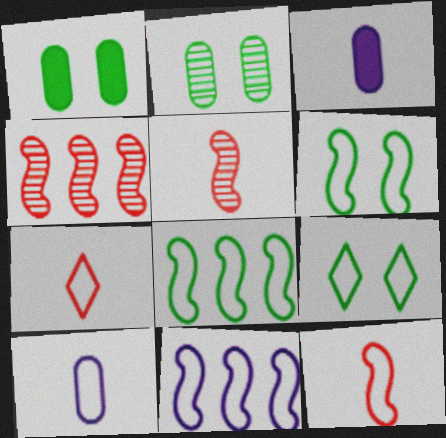[[3, 4, 9], 
[6, 11, 12]]